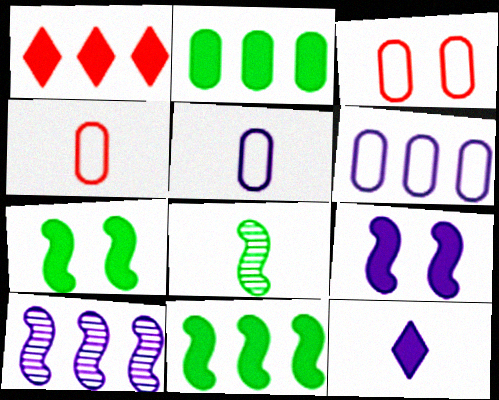[[4, 8, 12]]